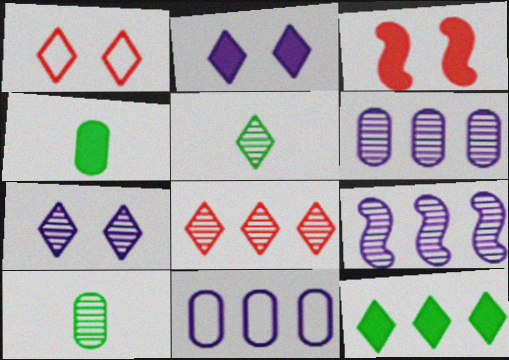[[1, 4, 9], 
[3, 5, 11], 
[5, 7, 8]]